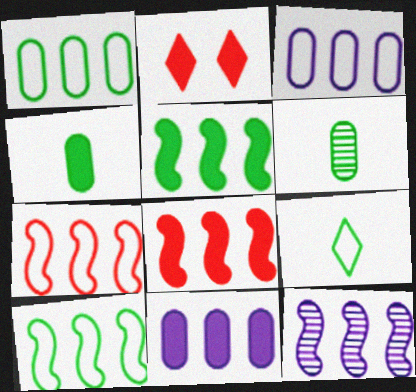[[5, 7, 12], 
[8, 10, 12]]